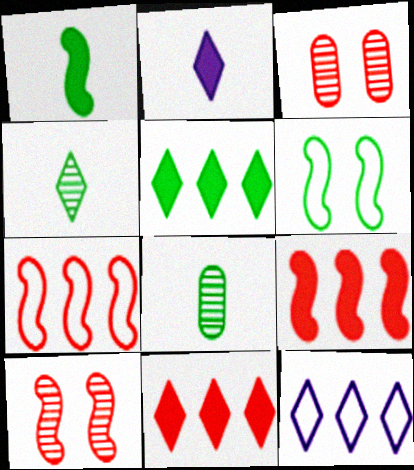[[1, 3, 12], 
[5, 6, 8]]